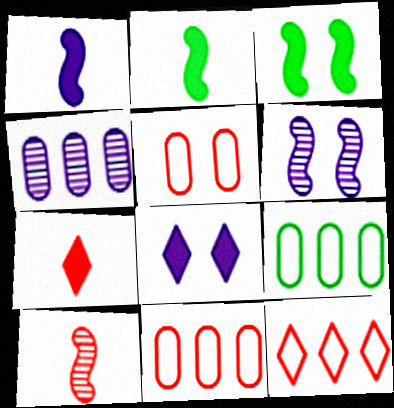[[6, 7, 9], 
[8, 9, 10]]